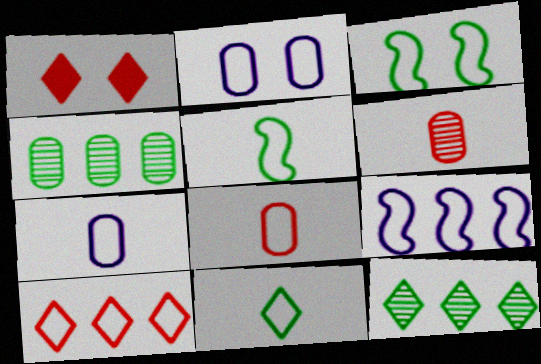[[2, 5, 10], 
[3, 7, 10]]